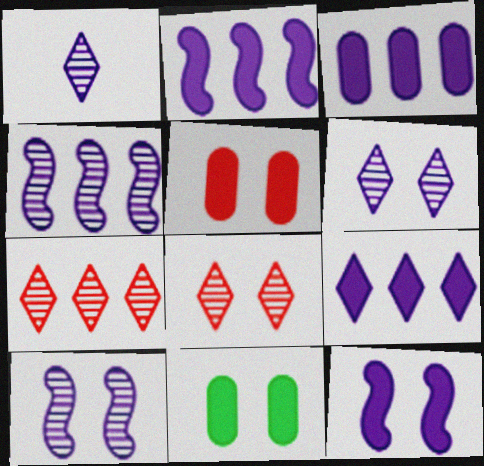[[2, 3, 9]]